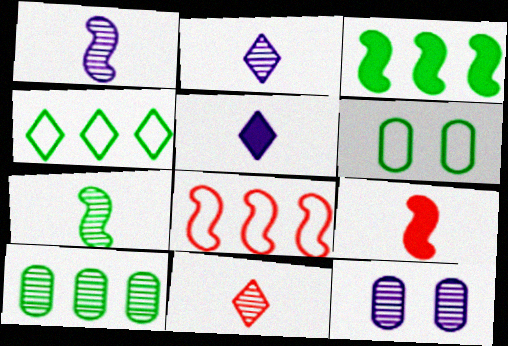[[3, 4, 10], 
[4, 9, 12]]